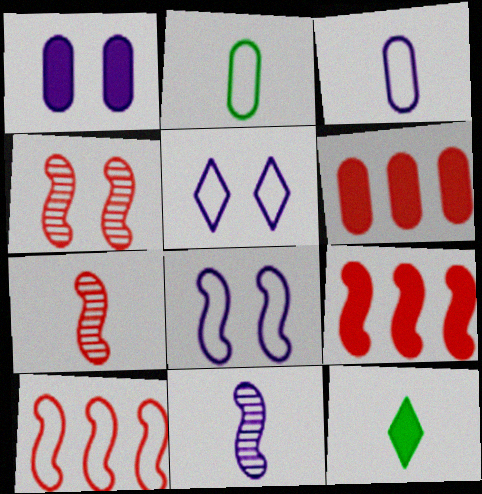[[1, 9, 12], 
[2, 5, 10], 
[3, 7, 12]]